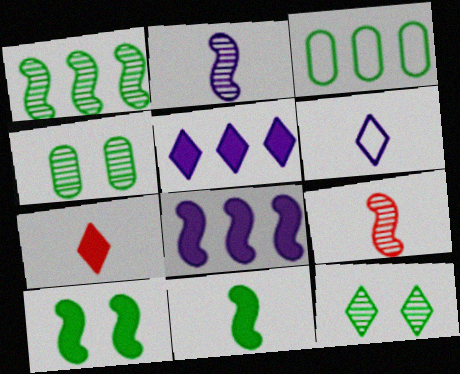[[3, 11, 12]]